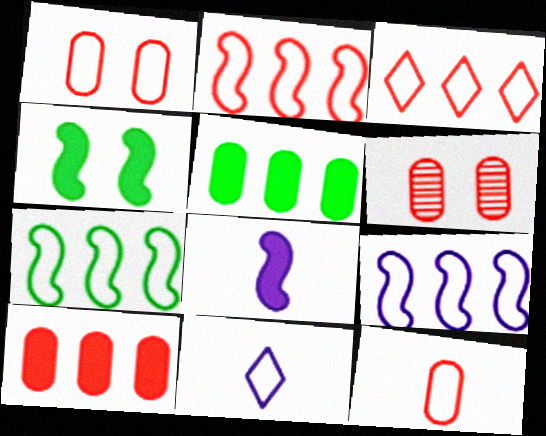[[1, 7, 11], 
[2, 7, 9], 
[6, 10, 12]]